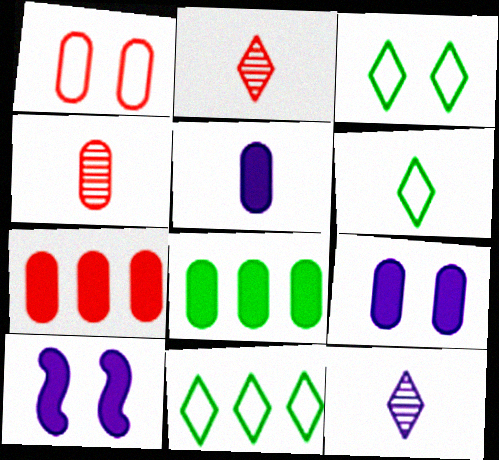[[1, 4, 7], 
[3, 6, 11], 
[4, 10, 11]]